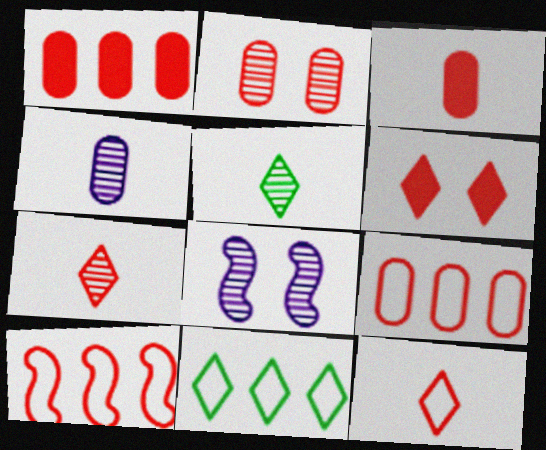[[2, 3, 9], 
[3, 8, 11]]